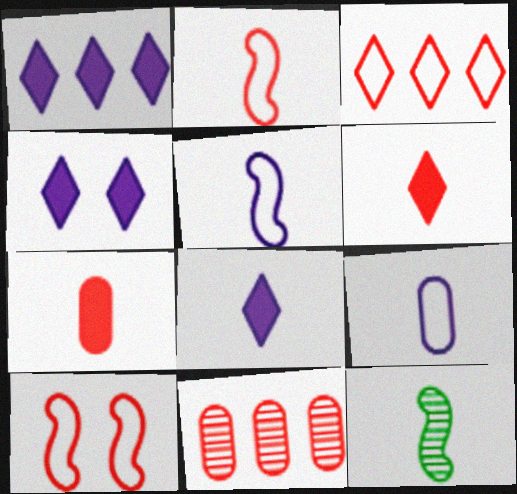[[1, 4, 8], 
[6, 9, 12], 
[6, 10, 11]]